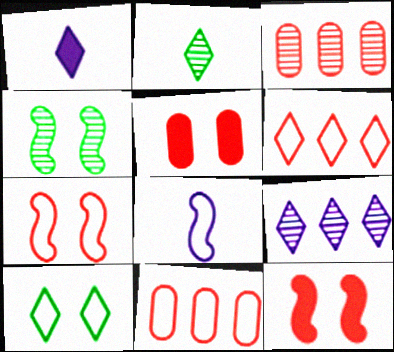[[1, 4, 11], 
[8, 10, 11]]